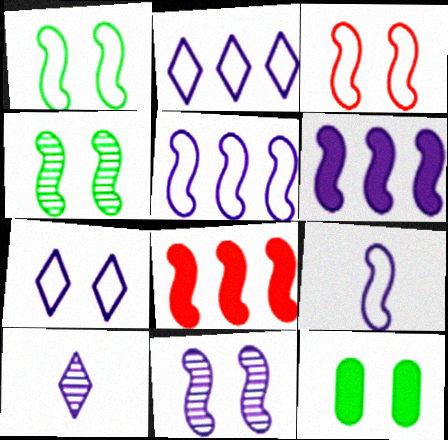[[4, 8, 9], 
[6, 9, 11]]